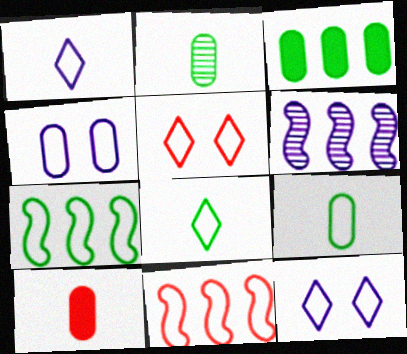[[4, 8, 11], 
[9, 11, 12]]